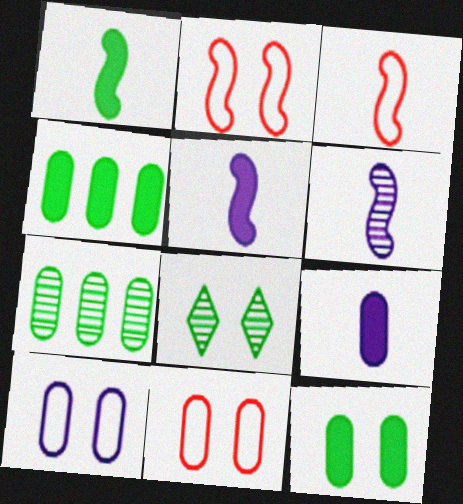[[1, 3, 6], 
[7, 9, 11]]